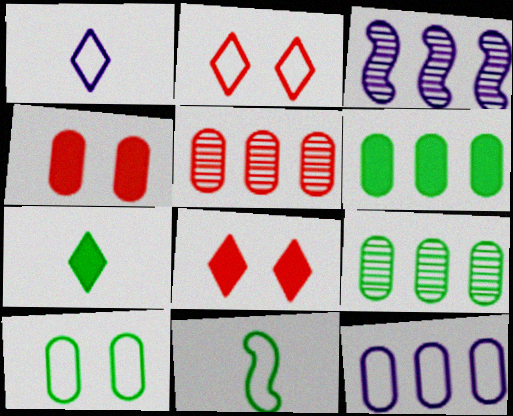[[2, 11, 12], 
[5, 6, 12]]